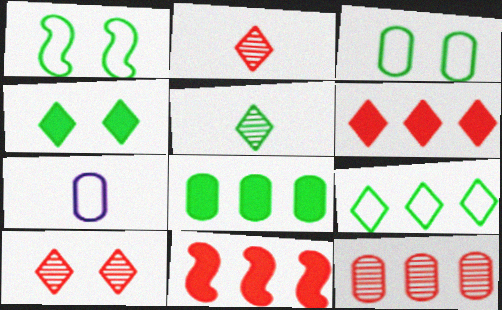[[1, 5, 8], 
[4, 5, 9]]